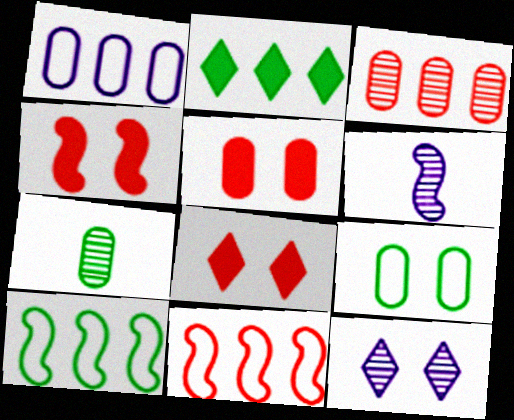[[1, 5, 7], 
[4, 5, 8], 
[4, 6, 10], 
[4, 9, 12]]